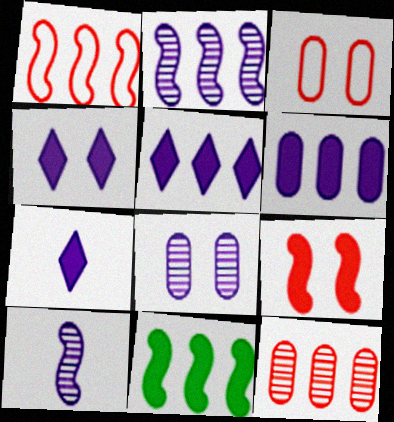[[1, 2, 11], 
[4, 5, 7]]